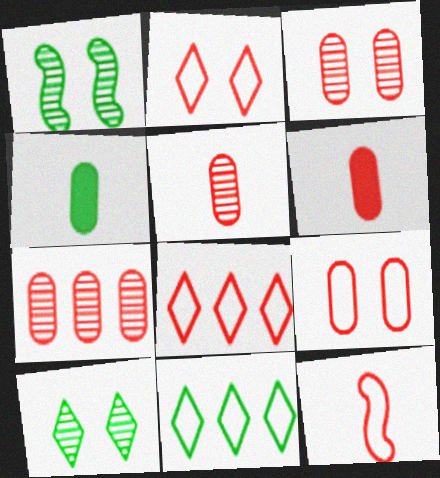[[1, 4, 11], 
[3, 5, 7], 
[6, 7, 9], 
[8, 9, 12]]